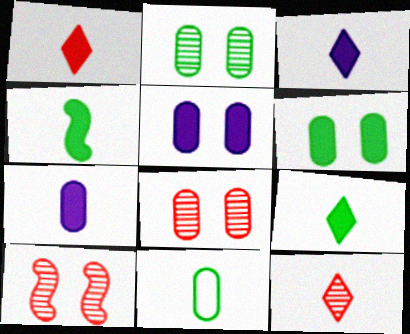[[1, 3, 9], 
[1, 4, 7]]